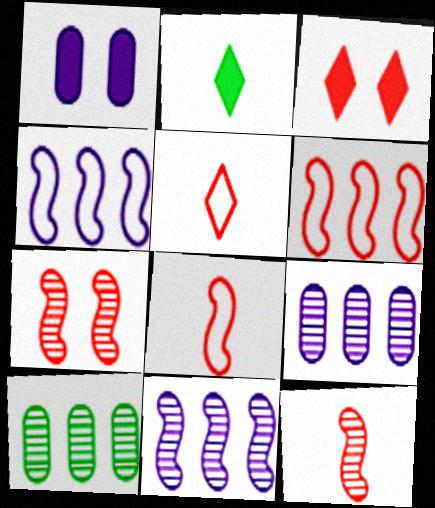[]